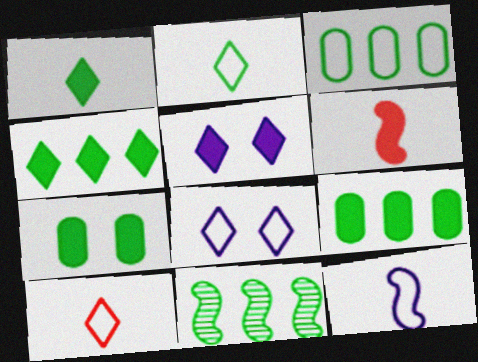[[2, 7, 11], 
[3, 4, 11], 
[5, 6, 9]]